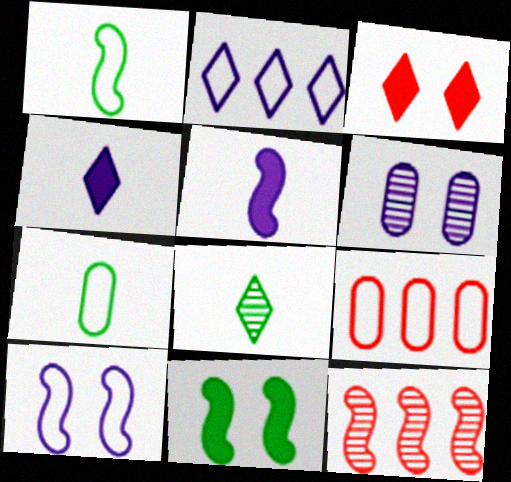[[2, 3, 8], 
[2, 5, 6], 
[6, 8, 12]]